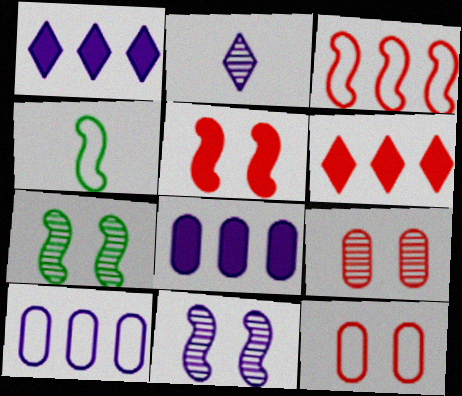[[1, 4, 9]]